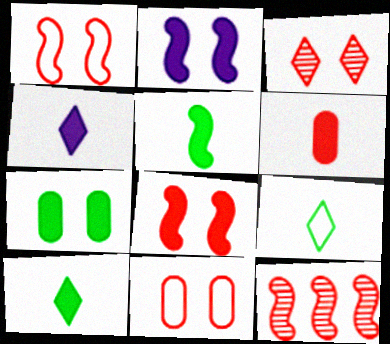[[3, 8, 11], 
[4, 5, 6]]